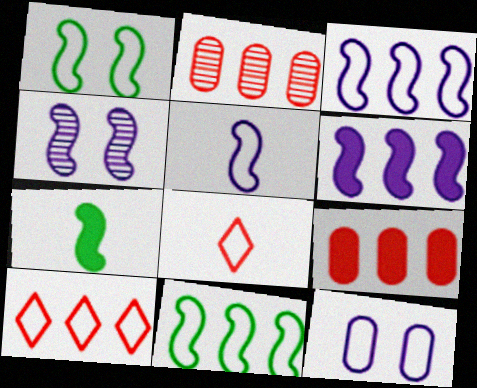[[4, 5, 6], 
[8, 11, 12]]